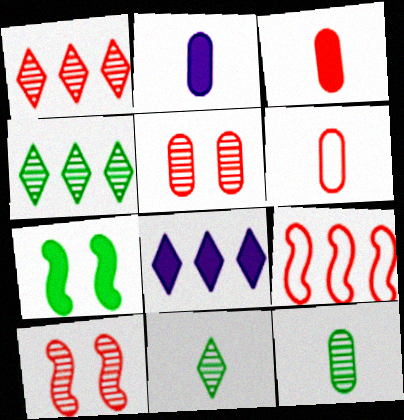[[2, 6, 12], 
[3, 7, 8]]